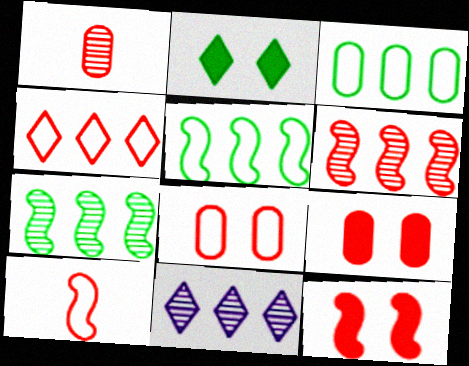[[1, 4, 12], 
[4, 8, 10], 
[6, 10, 12]]